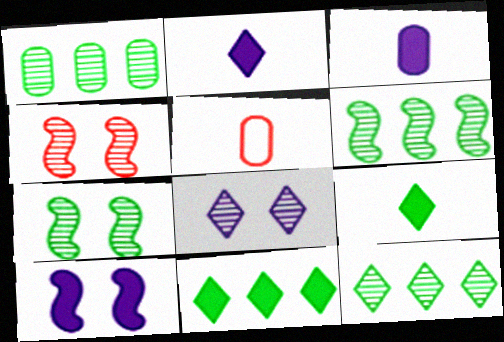[[1, 6, 12], 
[5, 10, 12]]